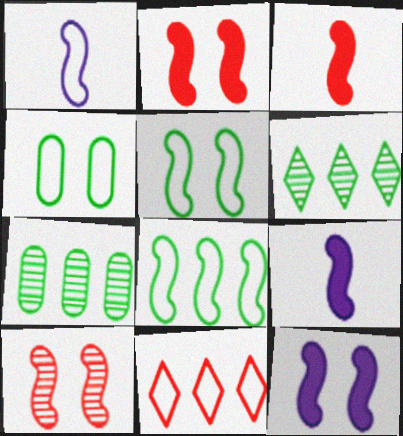[[1, 4, 11], 
[5, 10, 12], 
[8, 9, 10]]